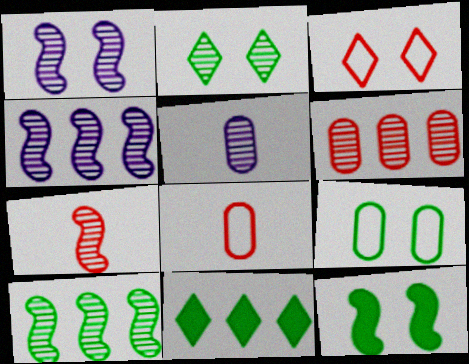[[1, 7, 10], 
[1, 8, 11], 
[2, 9, 12]]